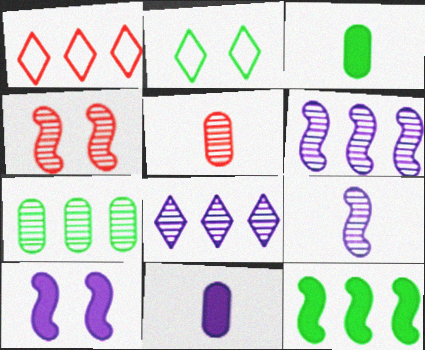[]